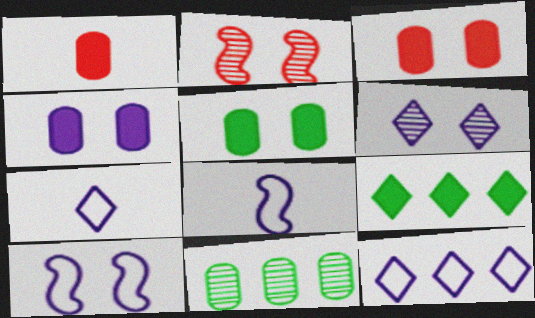[[3, 4, 5], 
[4, 6, 10]]